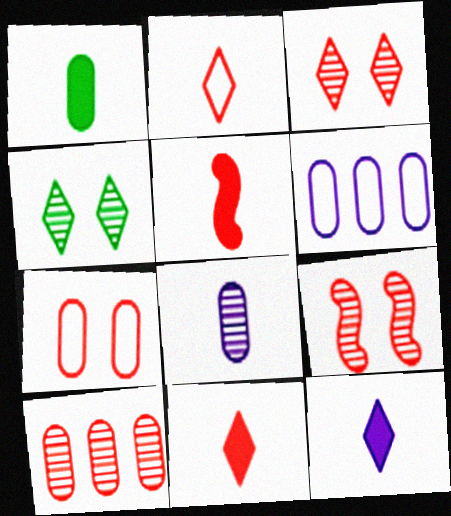[[1, 5, 12], 
[4, 5, 6]]